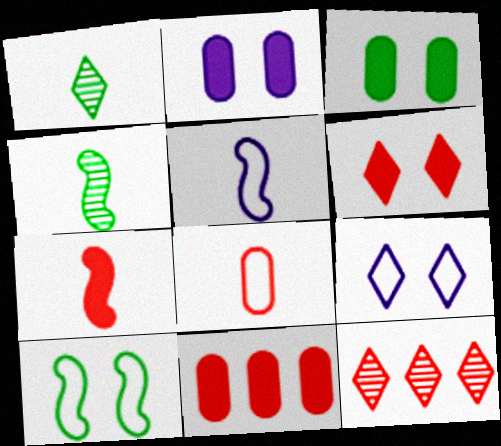[[3, 5, 12], 
[4, 5, 7], 
[4, 9, 11], 
[6, 7, 11]]